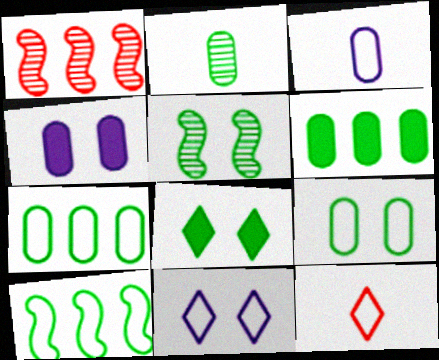[[1, 3, 8], 
[2, 6, 9], 
[2, 8, 10], 
[5, 8, 9]]